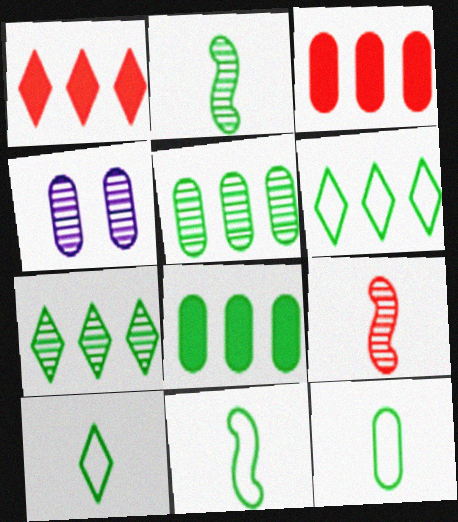[[1, 4, 11], 
[3, 4, 12], 
[4, 7, 9], 
[10, 11, 12]]